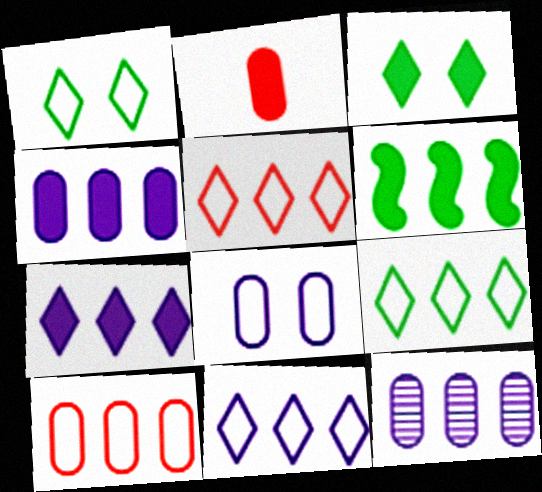[[5, 6, 12], 
[5, 9, 11]]